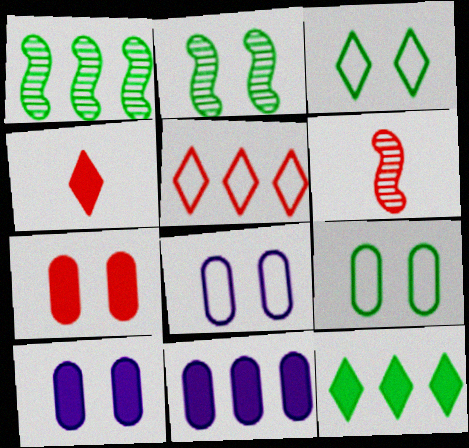[[1, 4, 8], 
[1, 5, 11], 
[3, 6, 11], 
[5, 6, 7], 
[6, 8, 12]]